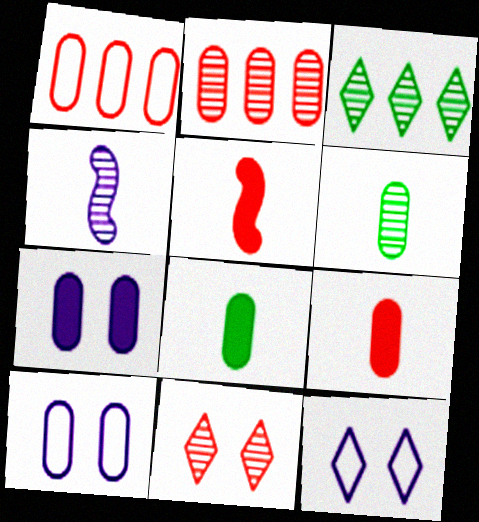[[1, 5, 11], 
[1, 6, 7], 
[2, 8, 10], 
[3, 5, 10]]